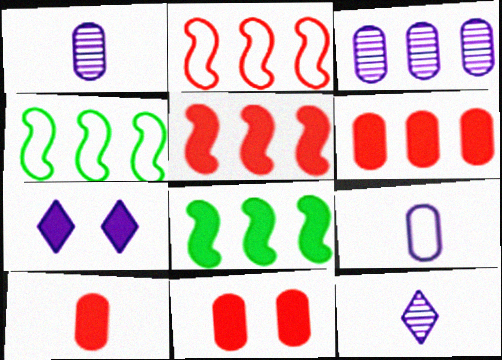[[4, 11, 12], 
[6, 10, 11], 
[7, 8, 10]]